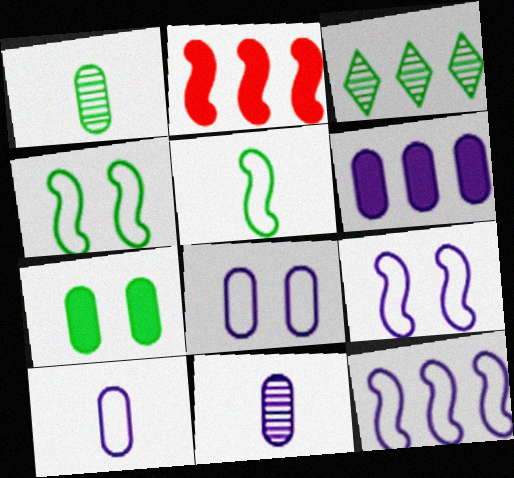[[3, 5, 7], 
[6, 8, 11]]